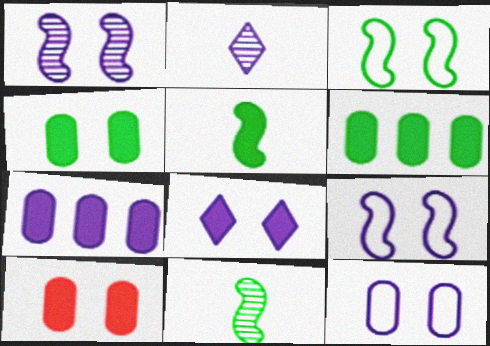[[1, 8, 12], 
[2, 7, 9]]